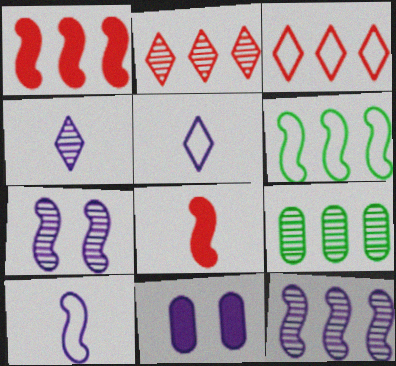[[1, 6, 12], 
[2, 9, 12], 
[5, 11, 12], 
[6, 7, 8]]